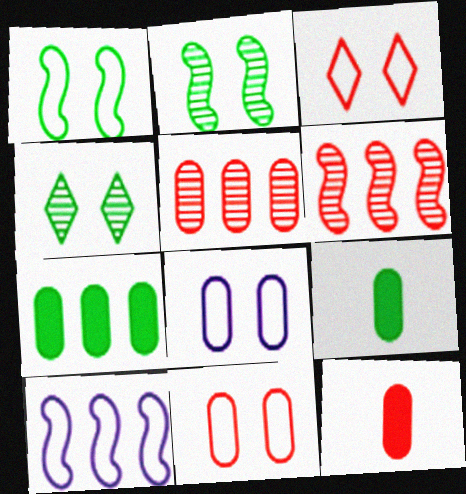[[1, 3, 8], 
[3, 6, 12], 
[4, 10, 12], 
[5, 8, 9], 
[5, 11, 12]]